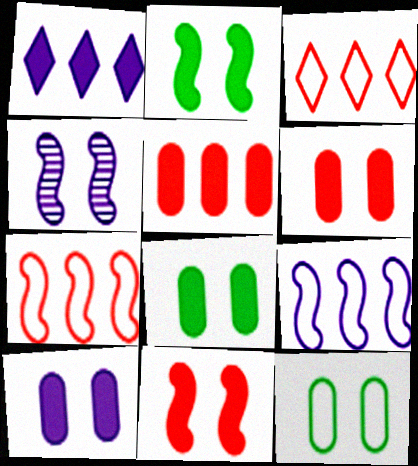[[6, 8, 10]]